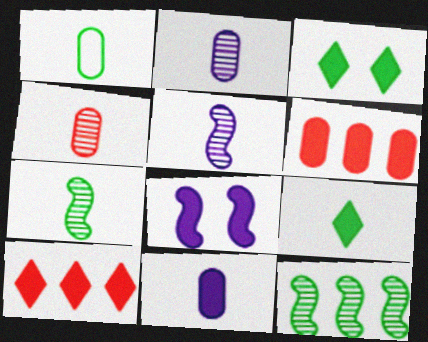[[1, 3, 12], 
[1, 4, 11], 
[1, 7, 9], 
[6, 8, 9]]